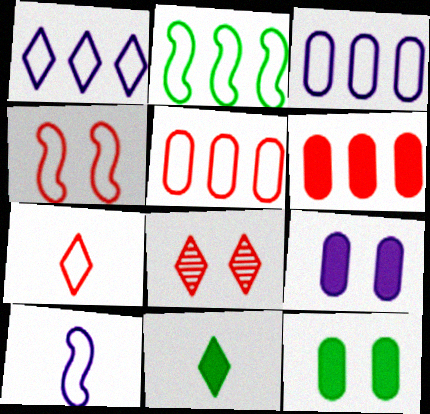[[1, 2, 5], 
[1, 8, 11], 
[2, 4, 10], 
[4, 5, 7]]